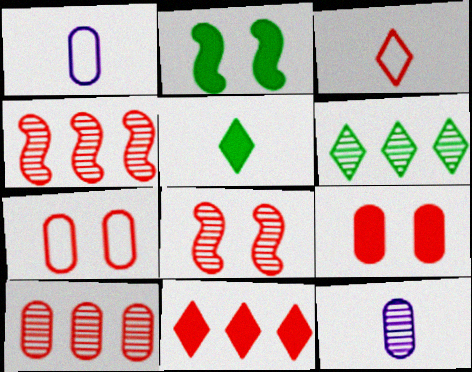[[3, 4, 9], 
[6, 8, 12]]